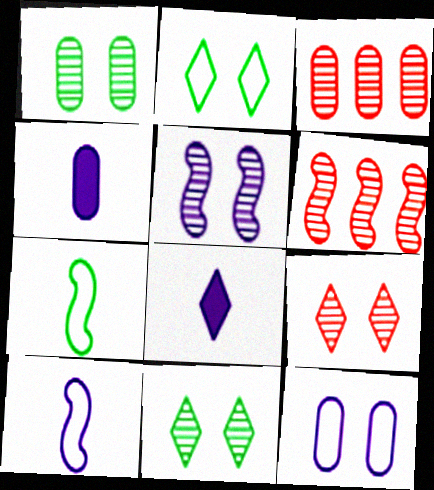[[1, 5, 9], 
[2, 4, 6]]